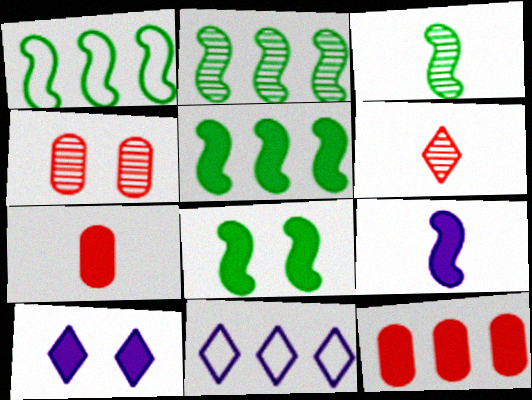[[1, 2, 5], 
[1, 3, 8], 
[2, 11, 12], 
[5, 7, 10]]